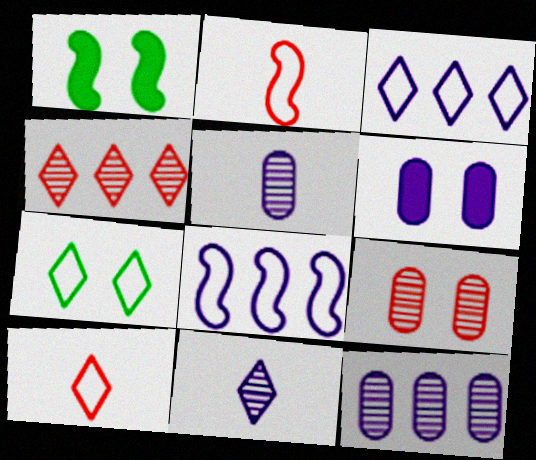[[1, 10, 12], 
[3, 7, 10], 
[6, 8, 11]]